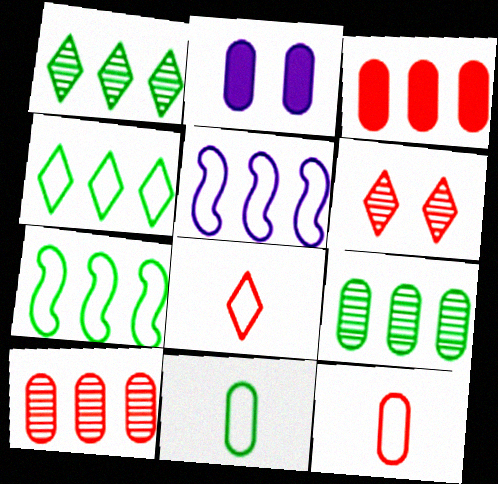[[1, 3, 5], 
[2, 9, 12], 
[2, 10, 11]]